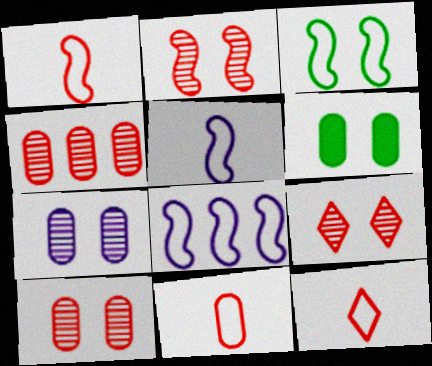[[1, 3, 8], 
[1, 11, 12], 
[2, 9, 10]]